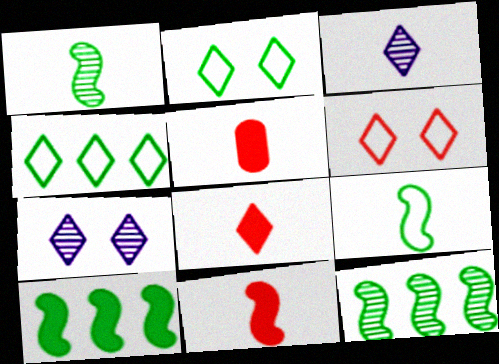[[3, 5, 9], 
[4, 7, 8], 
[5, 8, 11]]